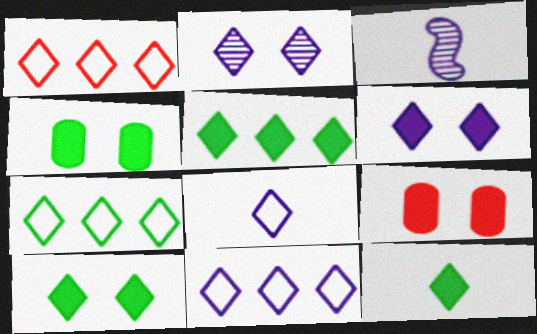[[1, 2, 12], 
[1, 3, 4], 
[1, 7, 11], 
[3, 7, 9], 
[5, 10, 12]]